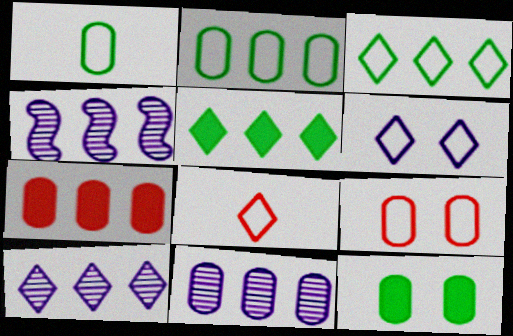[[2, 7, 11], 
[3, 4, 7], 
[3, 6, 8], 
[4, 8, 12], 
[4, 10, 11]]